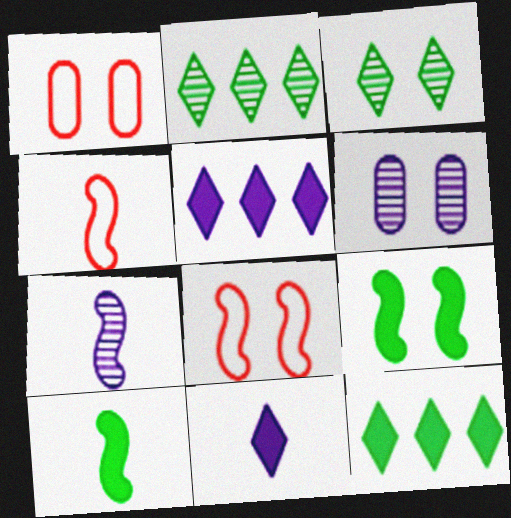[[1, 7, 12], 
[4, 6, 12], 
[4, 7, 10]]